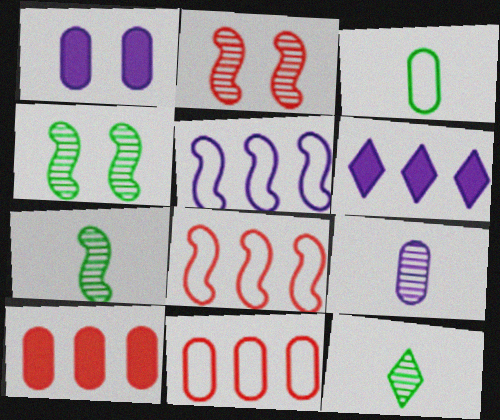[[1, 8, 12], 
[2, 3, 6]]